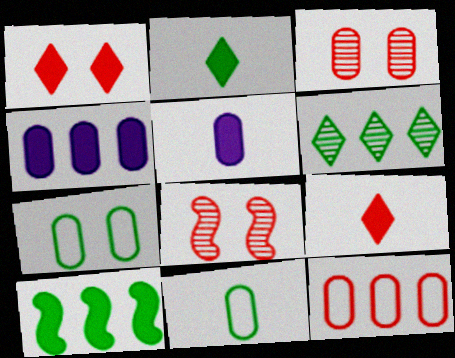[[1, 5, 10], 
[3, 4, 11], 
[8, 9, 12]]